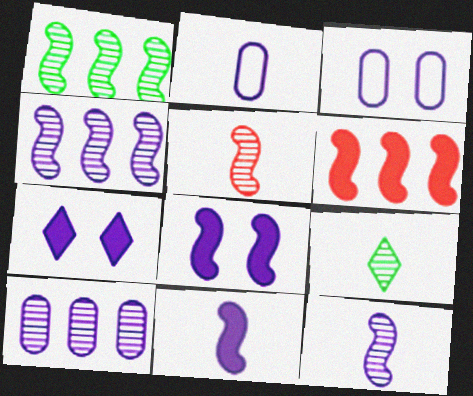[[2, 4, 7], 
[3, 6, 9]]